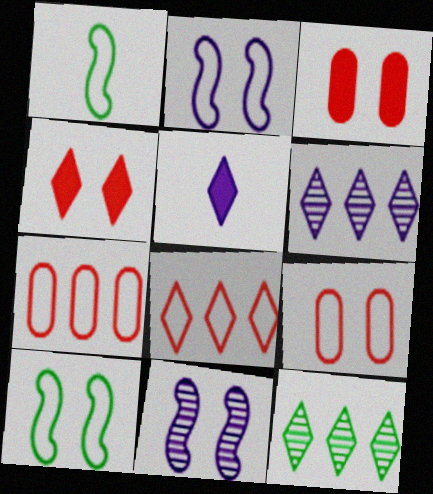[[1, 3, 6]]